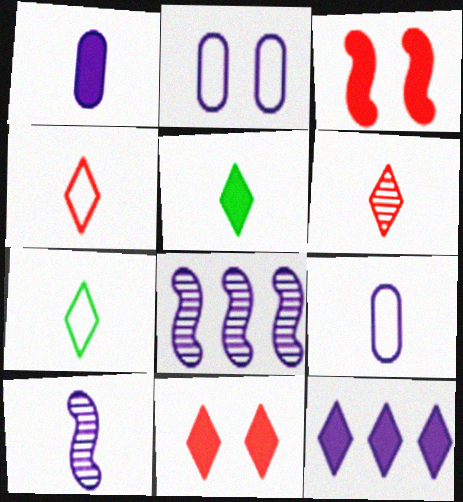[[2, 10, 12], 
[5, 11, 12]]